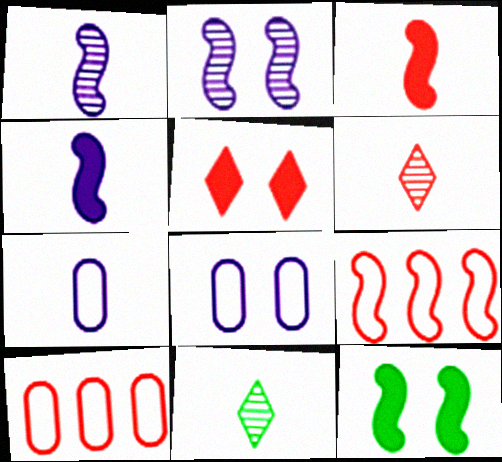[[1, 9, 12], 
[3, 7, 11]]